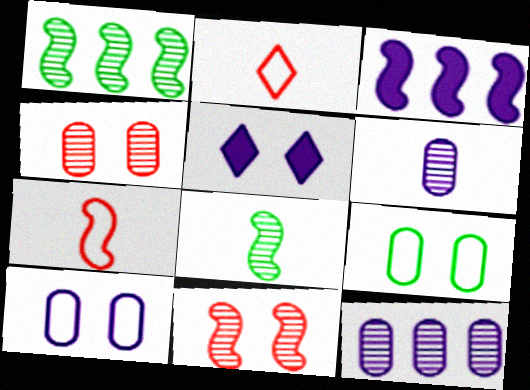[[5, 9, 11]]